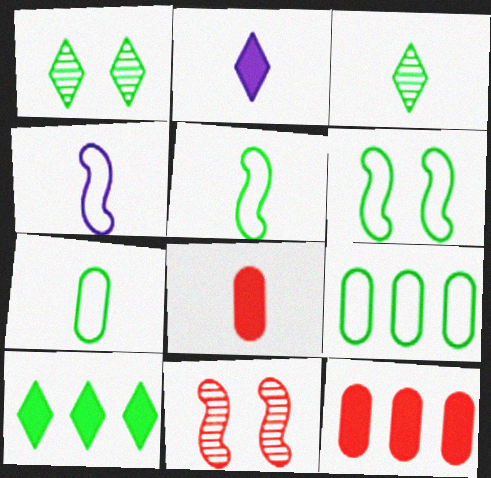[[1, 4, 12], 
[2, 9, 11], 
[3, 4, 8]]